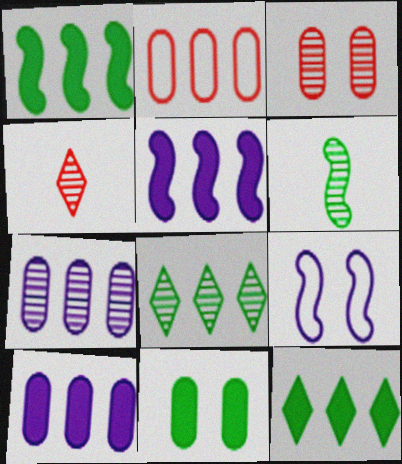[[2, 5, 8]]